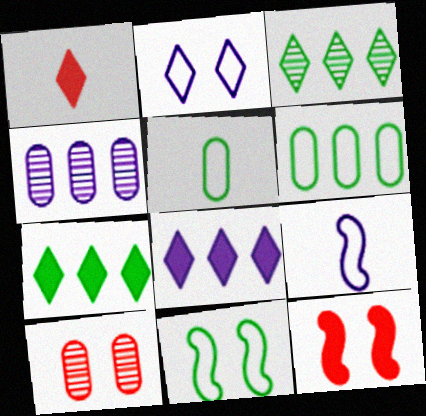[[1, 2, 3], 
[1, 4, 11], 
[7, 9, 10]]